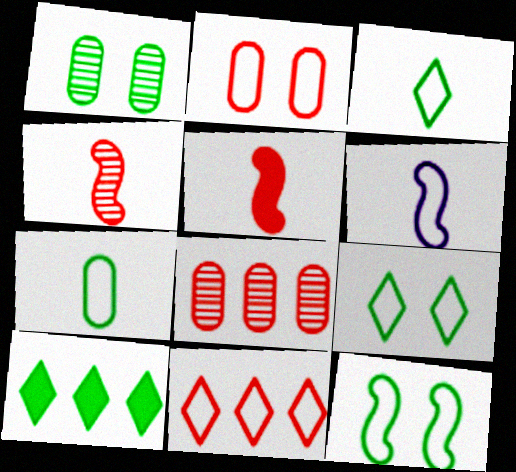[]